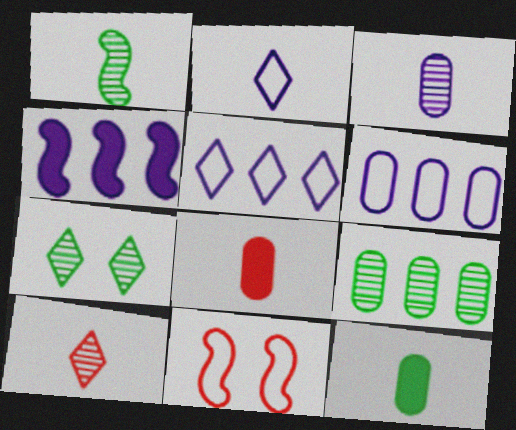[[1, 2, 8], 
[1, 3, 10], 
[1, 4, 11], 
[1, 7, 9]]